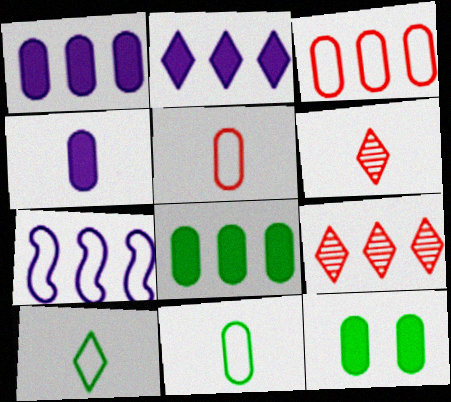[[6, 7, 12], 
[7, 8, 9]]